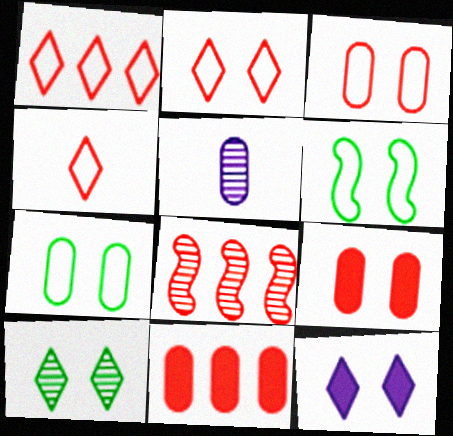[[1, 2, 4], 
[1, 8, 11], 
[2, 10, 12], 
[4, 8, 9], 
[5, 7, 11], 
[5, 8, 10]]